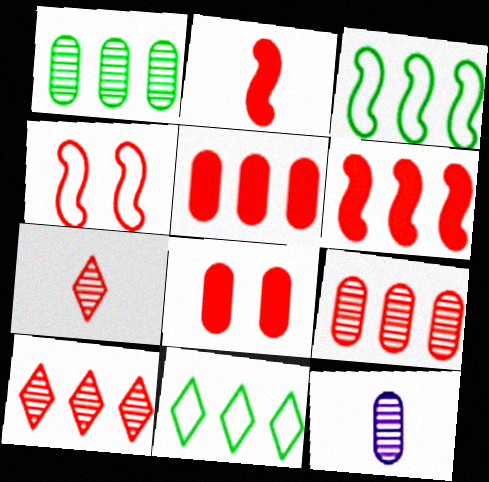[[4, 5, 7]]